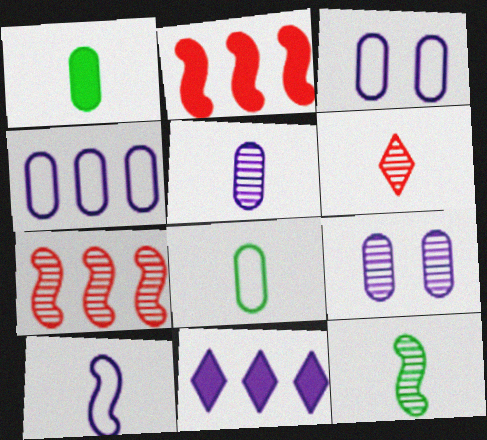[[1, 6, 10], 
[5, 6, 12], 
[9, 10, 11]]